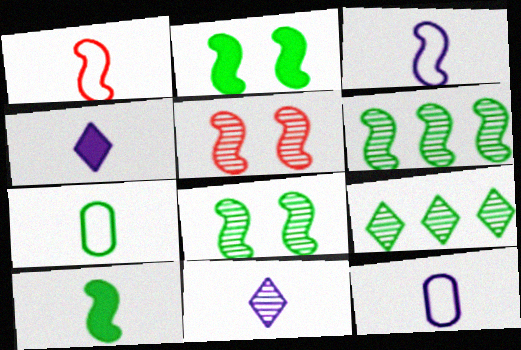[[2, 7, 9]]